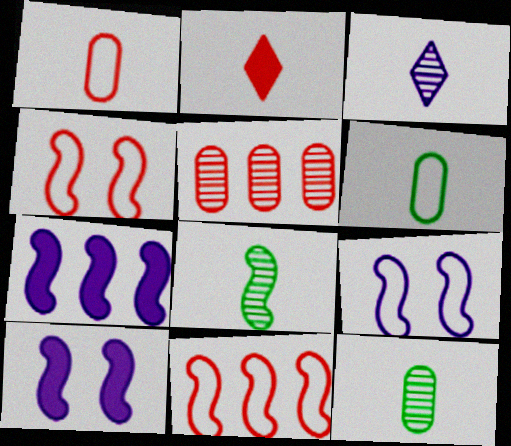[[2, 4, 5], 
[4, 7, 8], 
[8, 10, 11]]